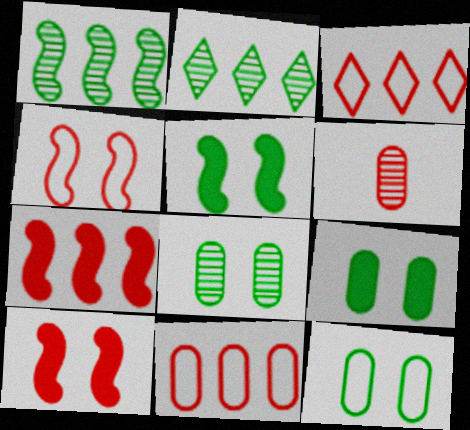[[3, 6, 10], 
[8, 9, 12]]